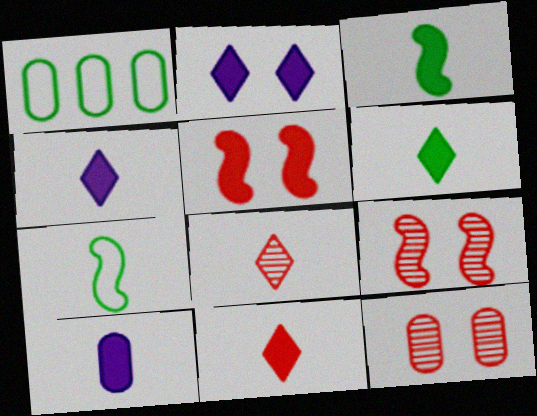[[1, 4, 9], 
[1, 10, 12], 
[3, 10, 11], 
[4, 6, 11], 
[7, 8, 10]]